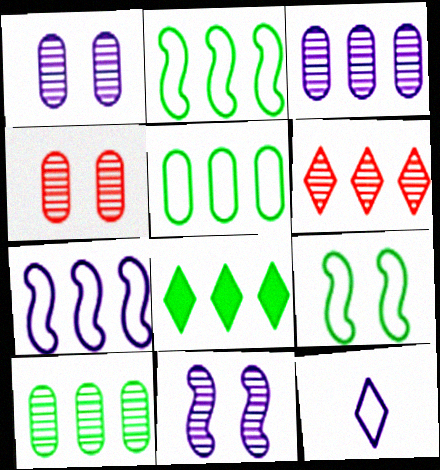[[2, 8, 10]]